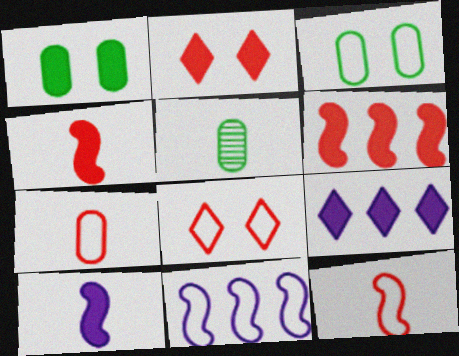[[1, 4, 9], 
[2, 5, 11]]